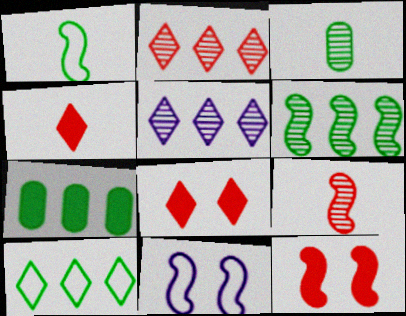[[6, 7, 10]]